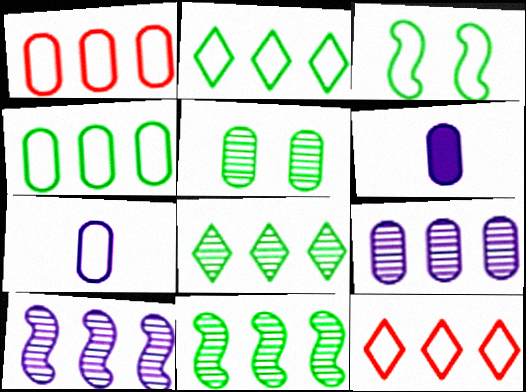[[1, 5, 6], 
[3, 7, 12]]